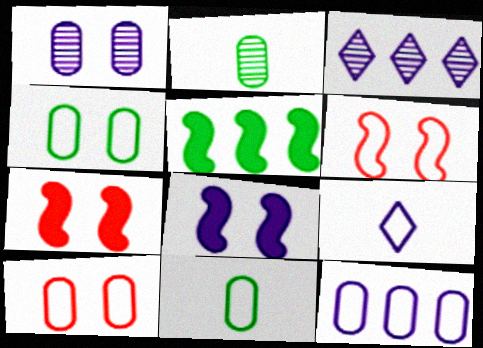[[3, 7, 11], 
[10, 11, 12]]